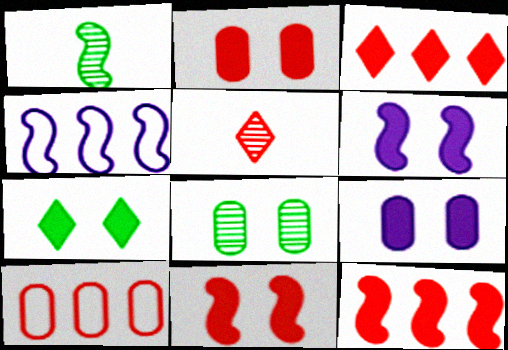[[1, 4, 11], 
[2, 6, 7], 
[5, 10, 11], 
[7, 9, 11]]